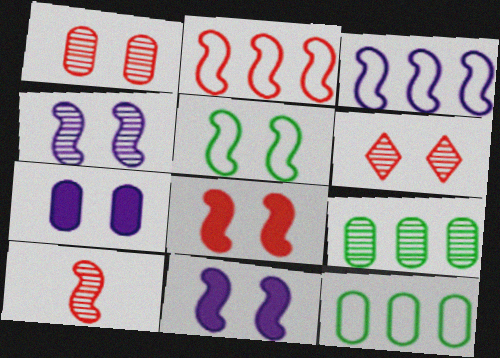[[2, 8, 10], 
[4, 5, 8], 
[5, 6, 7]]